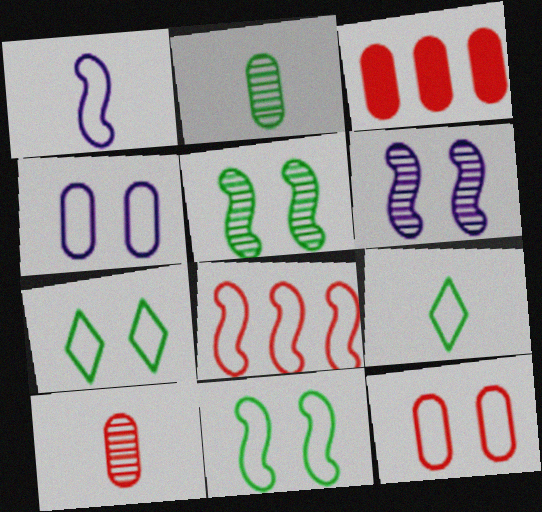[[1, 8, 11], 
[2, 3, 4], 
[3, 6, 9], 
[3, 10, 12], 
[4, 8, 9]]